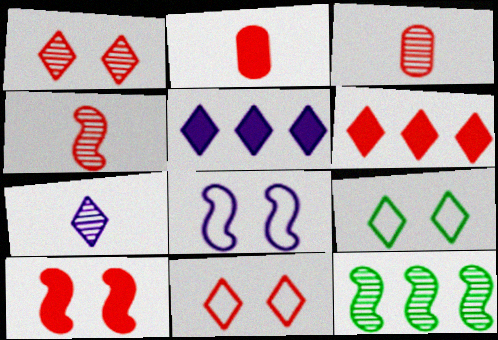[[2, 6, 10], 
[6, 7, 9]]